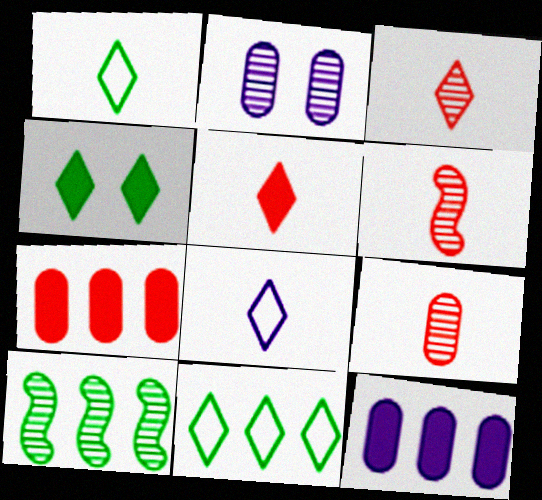[[2, 3, 10], 
[3, 6, 9]]